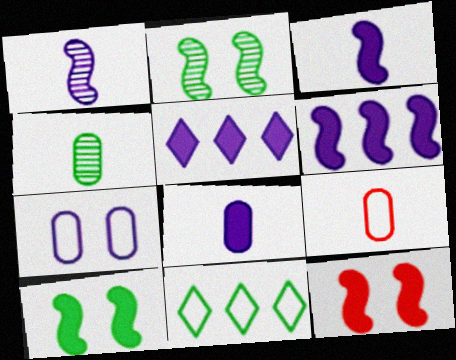[[1, 5, 7], 
[2, 5, 9], 
[4, 8, 9], 
[4, 10, 11]]